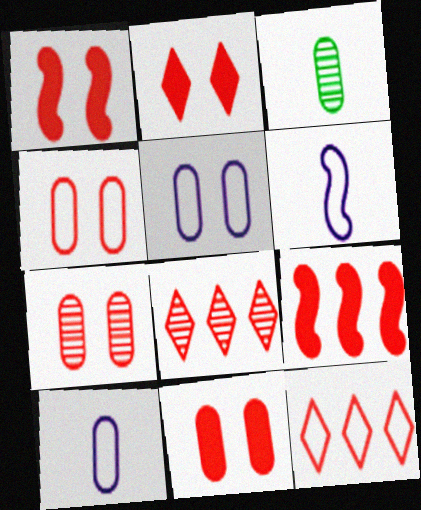[[1, 2, 11], 
[4, 7, 11]]